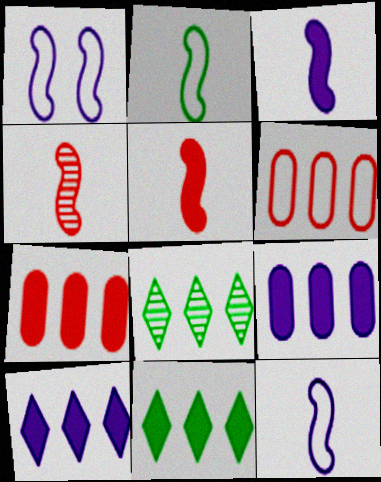[[2, 3, 4]]